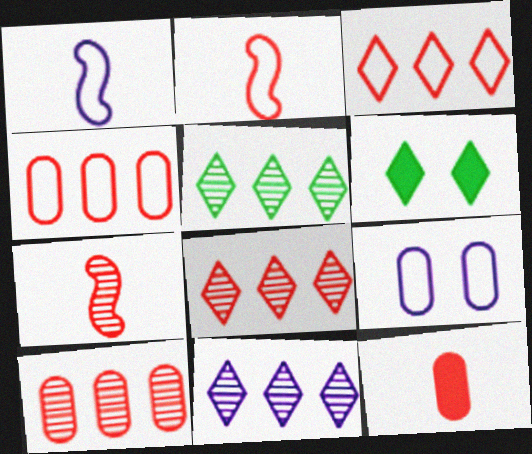[[1, 6, 10], 
[5, 8, 11]]